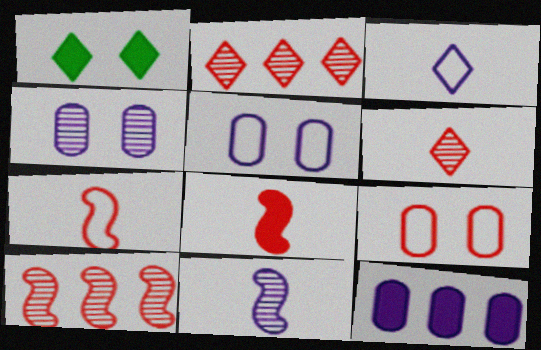[[1, 2, 3], 
[1, 8, 12], 
[2, 8, 9]]